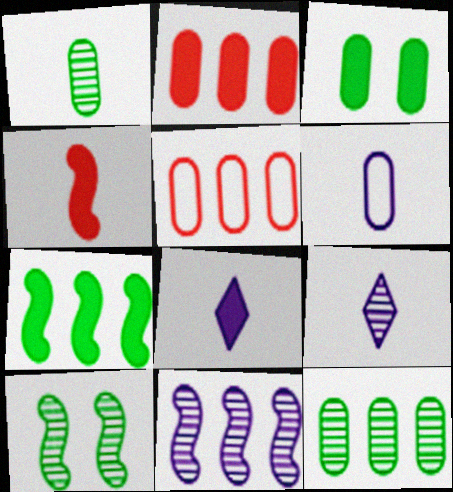[[5, 8, 10]]